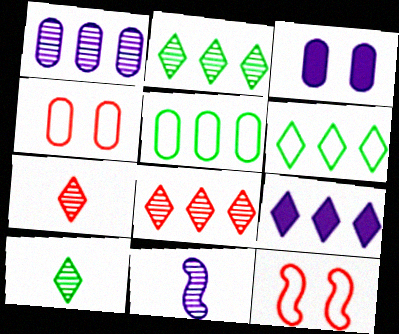[[6, 8, 9]]